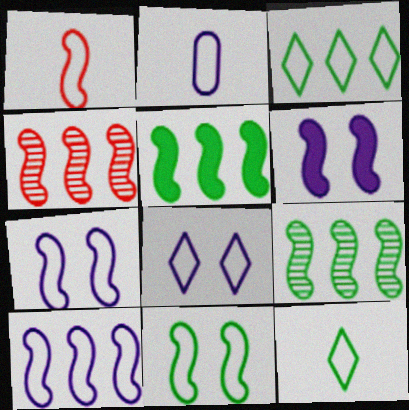[[1, 2, 12], 
[1, 6, 9], 
[1, 10, 11], 
[2, 8, 10], 
[4, 5, 10]]